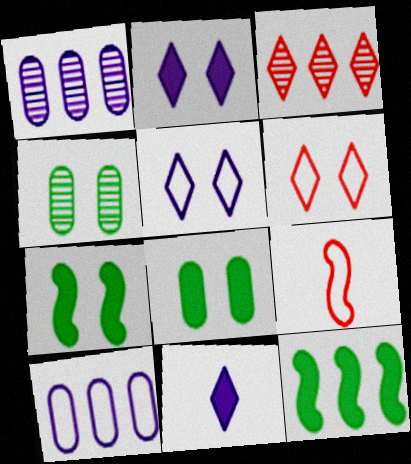[[3, 10, 12]]